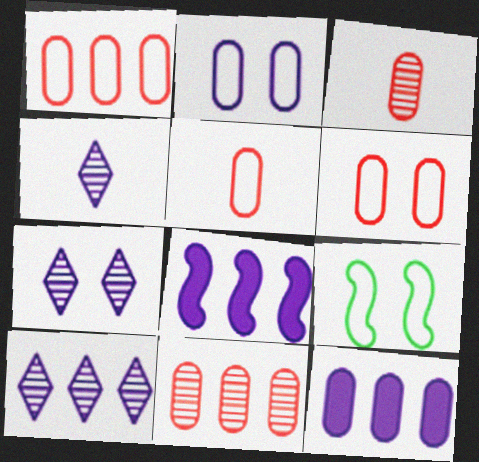[[1, 5, 6], 
[2, 4, 8], 
[4, 7, 10]]